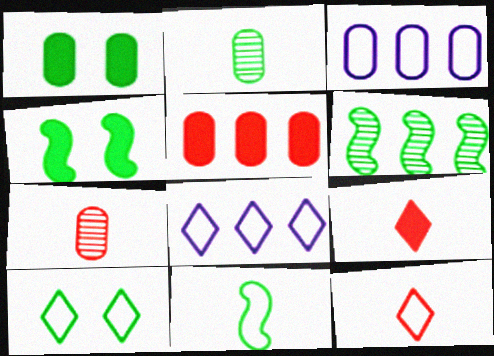[[1, 3, 7], 
[4, 6, 11], 
[4, 7, 8], 
[5, 6, 8], 
[8, 10, 12]]